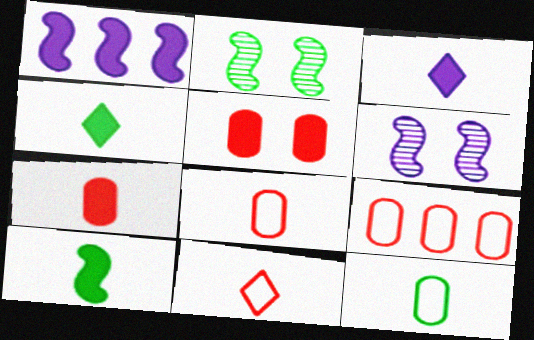[[1, 4, 5], 
[2, 3, 9], 
[3, 7, 10], 
[4, 6, 9]]